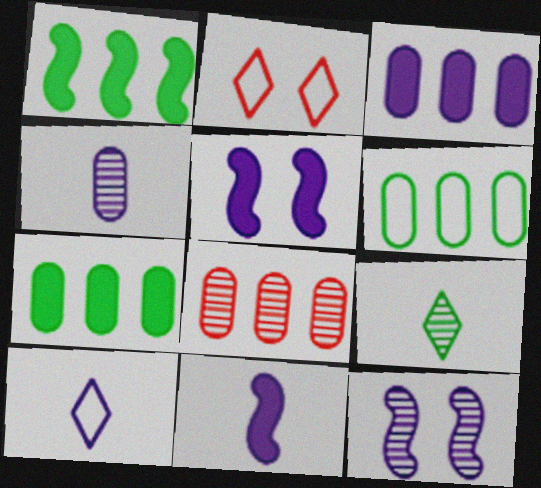[[1, 2, 4], 
[3, 6, 8], 
[3, 10, 12], 
[4, 10, 11], 
[8, 9, 12]]